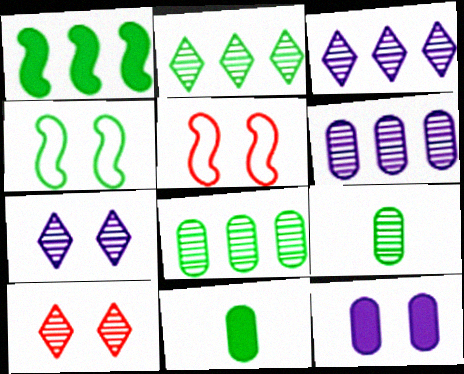[[2, 4, 11], 
[3, 5, 11], 
[4, 10, 12]]